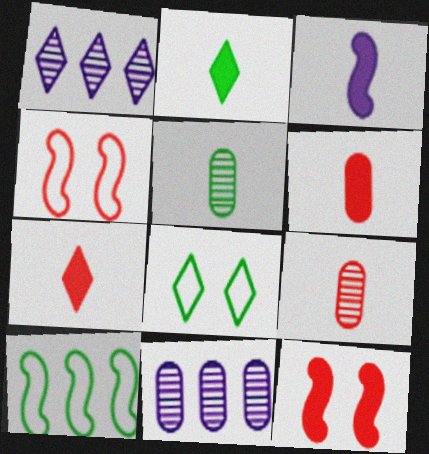[[1, 7, 8], 
[2, 3, 6], 
[2, 4, 11]]